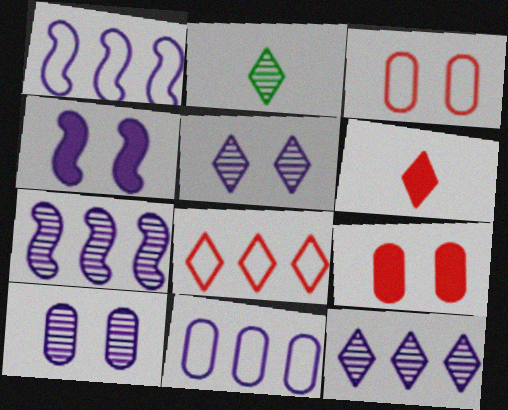[[1, 2, 9]]